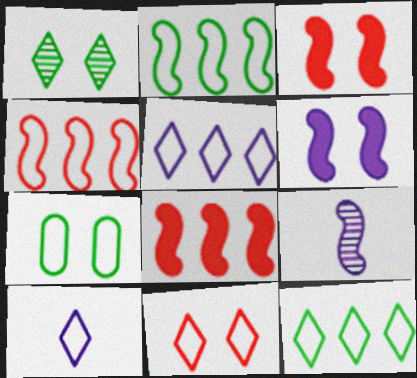[[2, 3, 9], 
[4, 7, 10], 
[10, 11, 12]]